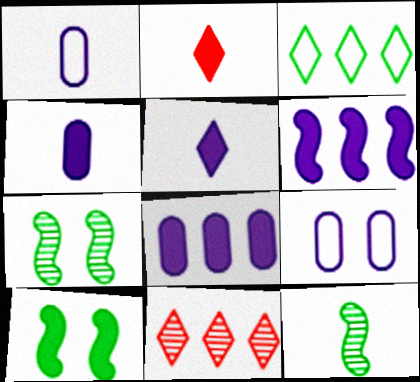[[1, 2, 12], 
[1, 10, 11], 
[2, 8, 10]]